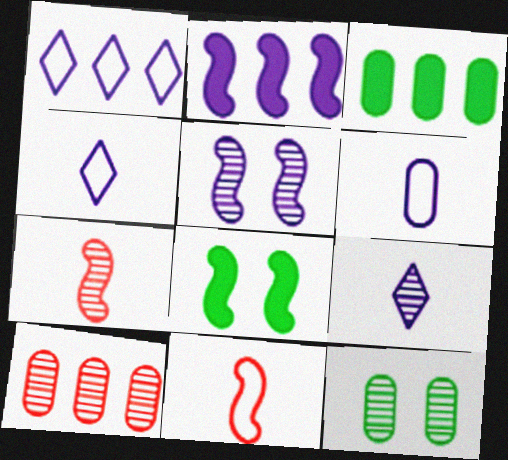[[4, 8, 10]]